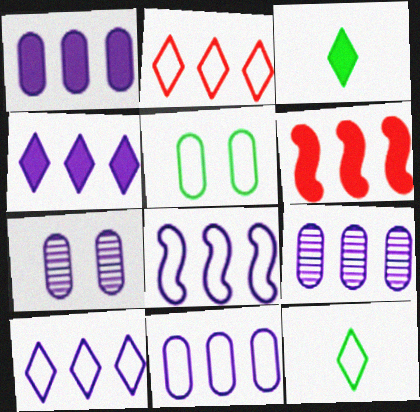[[1, 9, 11], 
[4, 8, 9], 
[6, 7, 12], 
[8, 10, 11]]